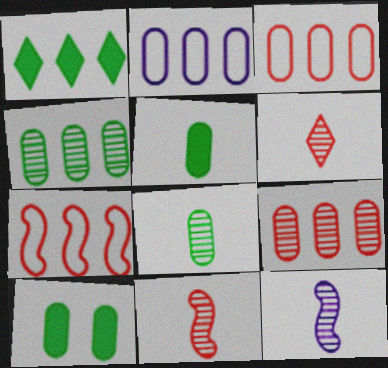[[6, 8, 12]]